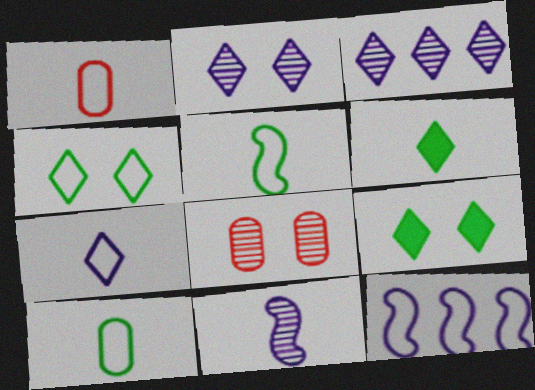[[1, 4, 12], 
[1, 5, 7], 
[1, 6, 11], 
[6, 8, 12]]